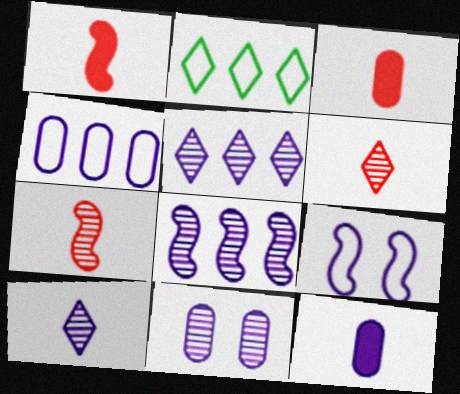[[1, 2, 11], 
[4, 11, 12], 
[5, 9, 12], 
[8, 10, 11]]